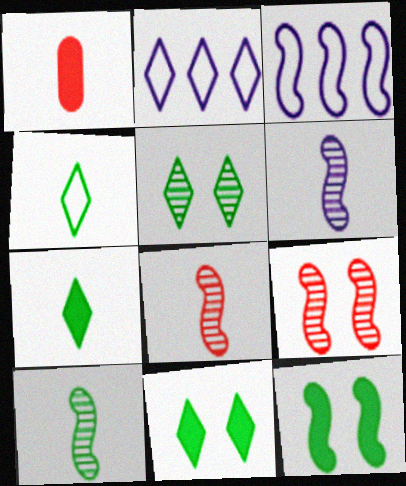[[1, 3, 5], 
[1, 4, 6], 
[3, 8, 12], 
[6, 8, 10]]